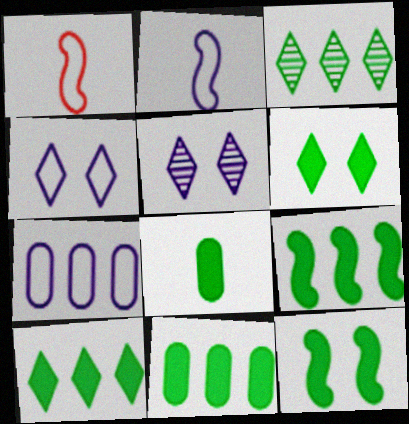[[1, 5, 11], 
[2, 4, 7], 
[6, 8, 9], 
[8, 10, 12], 
[9, 10, 11]]